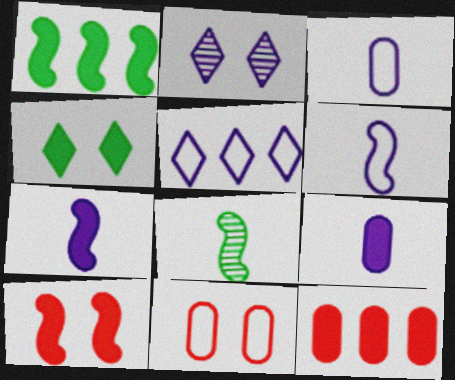[[1, 7, 10], 
[4, 7, 12]]